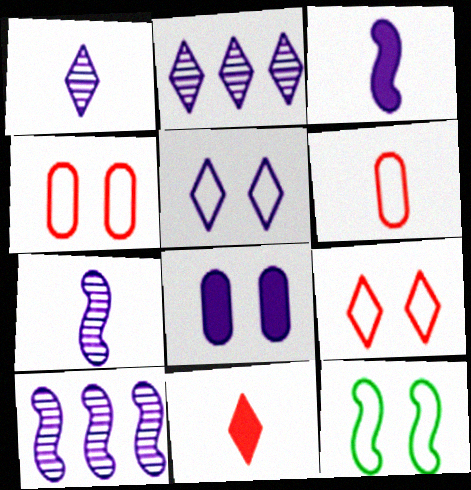[[4, 5, 12]]